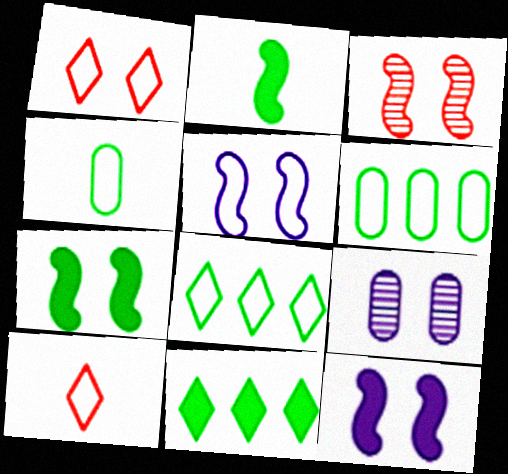[[1, 7, 9], 
[3, 5, 7], 
[5, 6, 10]]